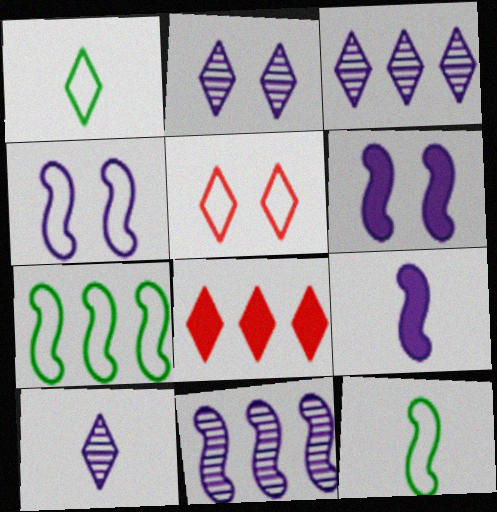[[1, 2, 8], 
[2, 3, 10], 
[4, 9, 11]]